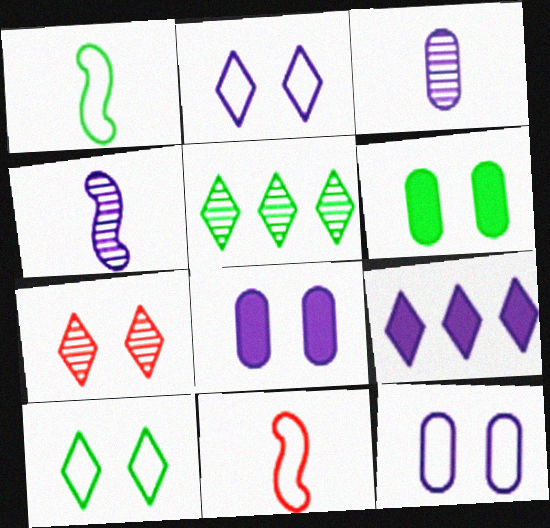[[1, 5, 6], 
[4, 9, 12], 
[5, 8, 11]]